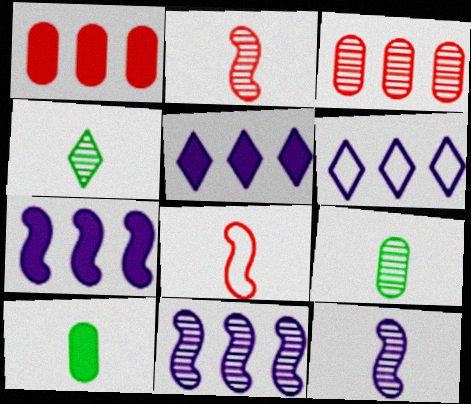[]